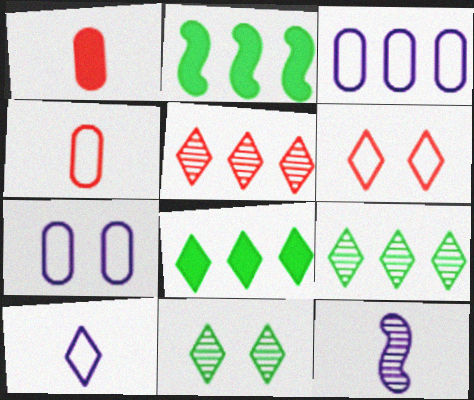[[2, 3, 5]]